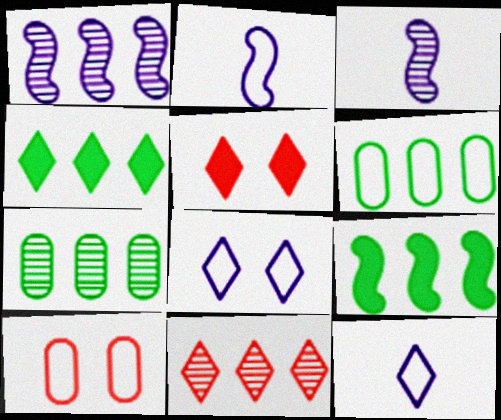[[1, 7, 11], 
[2, 5, 7], 
[3, 4, 10], 
[3, 5, 6]]